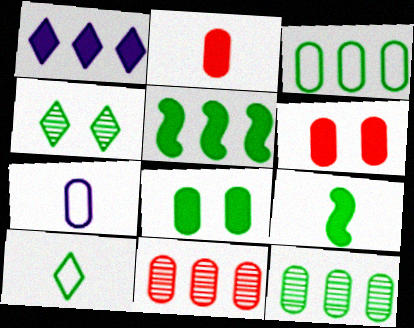[[1, 6, 9], 
[3, 4, 9], 
[6, 7, 12], 
[7, 8, 11]]